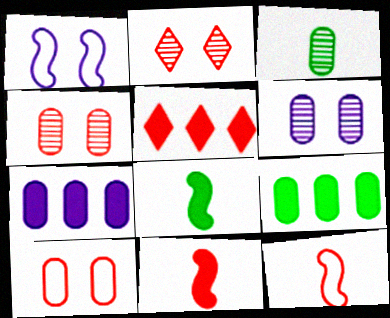[[1, 3, 5], 
[3, 7, 10], 
[4, 5, 12]]